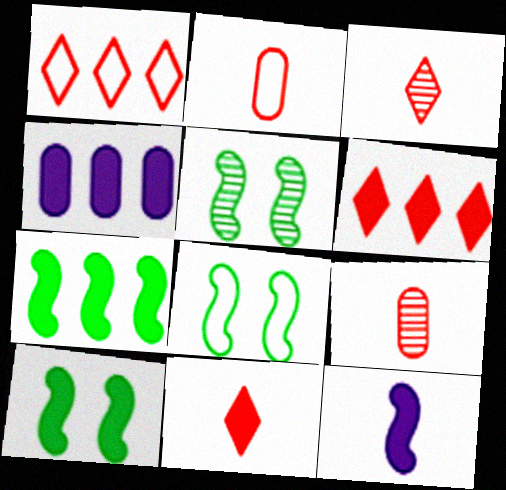[[3, 4, 8], 
[4, 6, 7], 
[4, 10, 11], 
[5, 8, 10]]